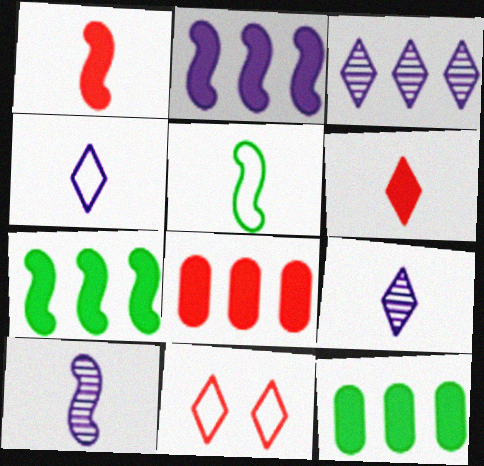[[1, 5, 10], 
[10, 11, 12]]